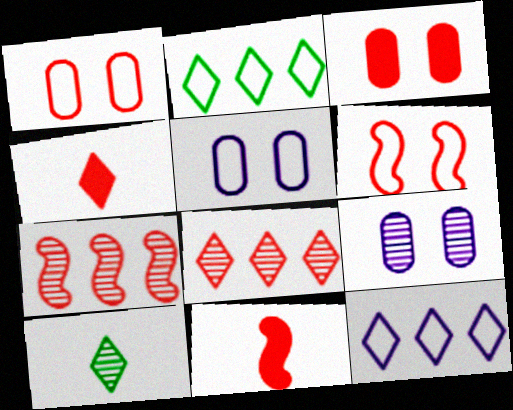[[1, 4, 7], 
[1, 8, 11], 
[2, 9, 11], 
[6, 7, 11], 
[7, 9, 10]]